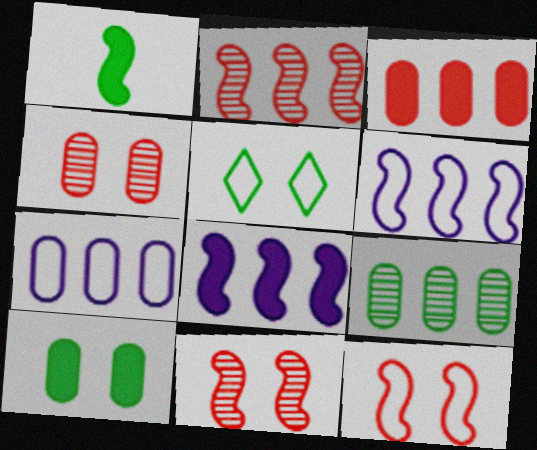[[1, 5, 9], 
[1, 6, 11], 
[3, 7, 9]]